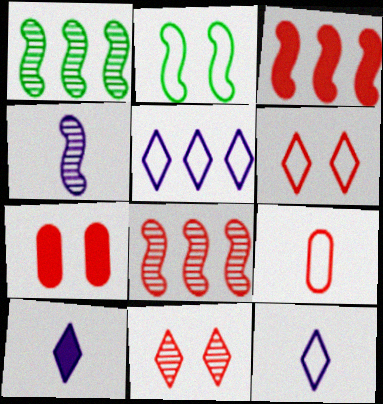[[1, 7, 12], 
[2, 3, 4], 
[2, 5, 9], 
[3, 9, 11]]